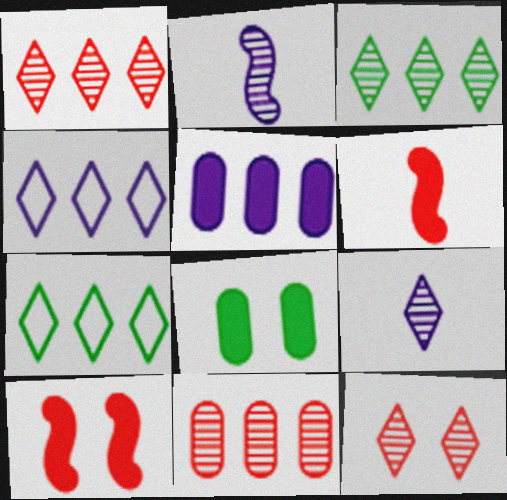[[3, 9, 12]]